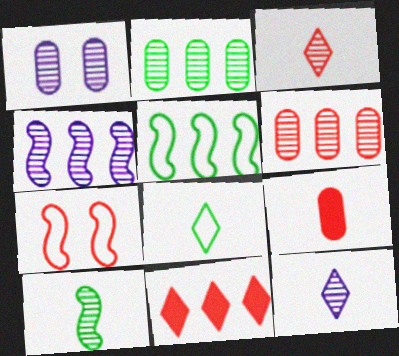[[1, 4, 12]]